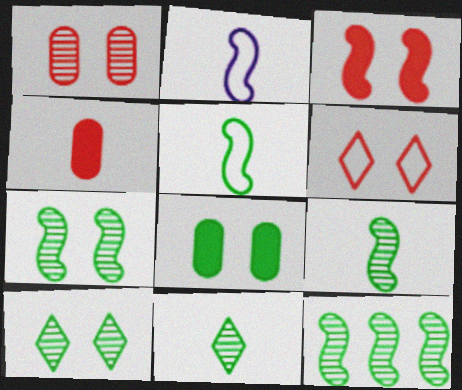[[1, 3, 6], 
[2, 3, 12], 
[2, 4, 11], 
[7, 9, 12]]